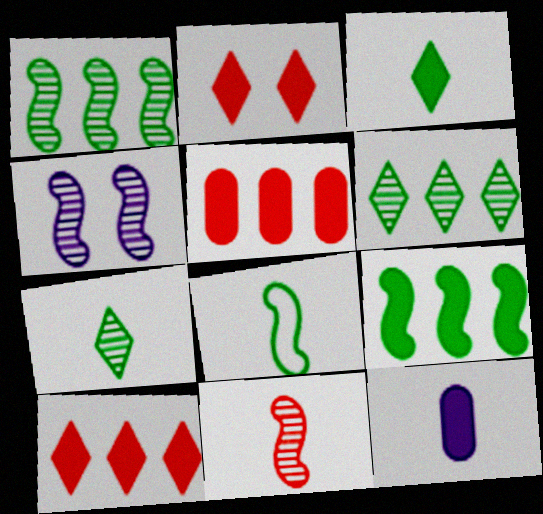[[1, 4, 11], 
[2, 9, 12]]